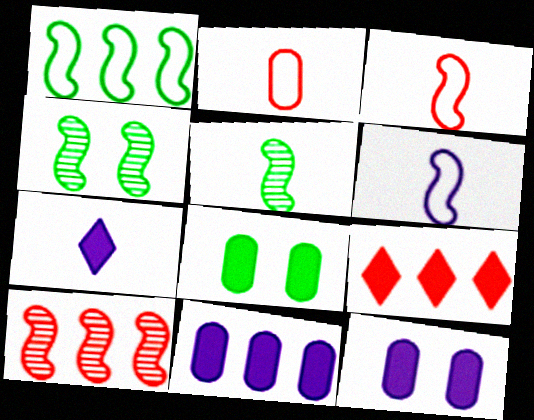[[2, 5, 7]]